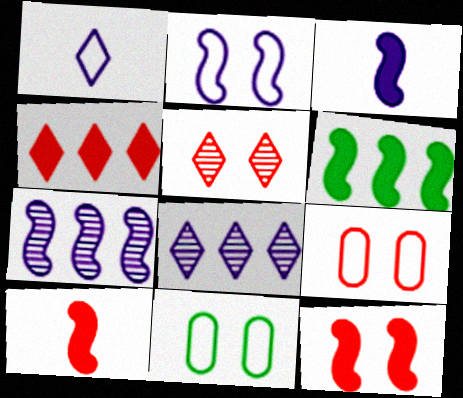[[2, 3, 7], 
[3, 6, 12], 
[5, 9, 12], 
[8, 10, 11]]